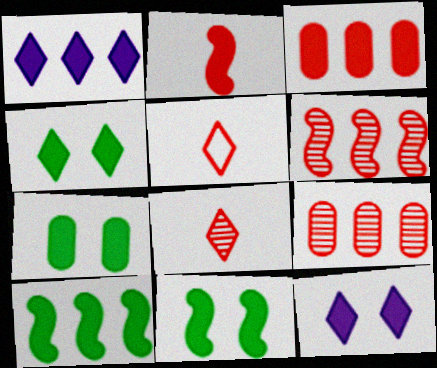[[1, 2, 7], 
[1, 3, 10], 
[4, 7, 11]]